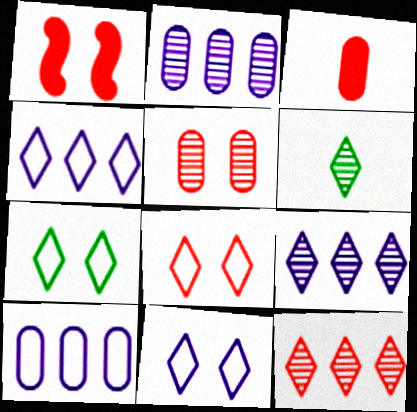[[1, 5, 8], 
[1, 6, 10], 
[7, 8, 11]]